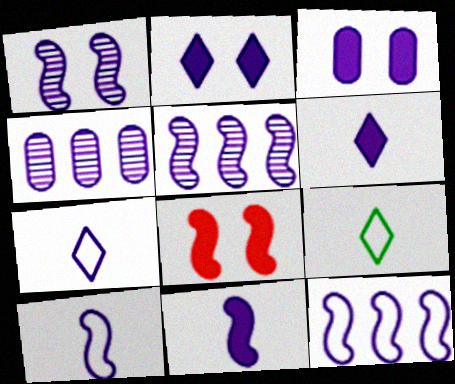[[1, 11, 12], 
[2, 4, 10], 
[3, 5, 7], 
[4, 8, 9]]